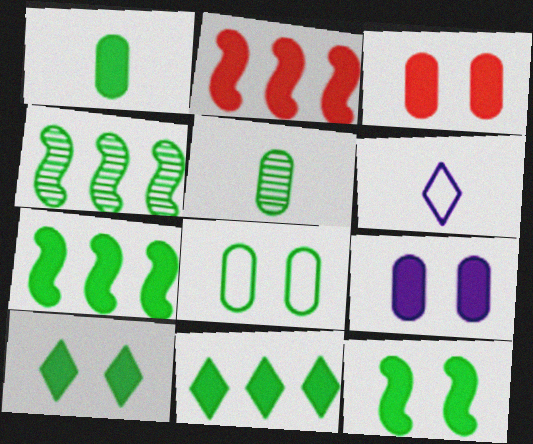[[1, 7, 10], 
[1, 11, 12], 
[3, 4, 6]]